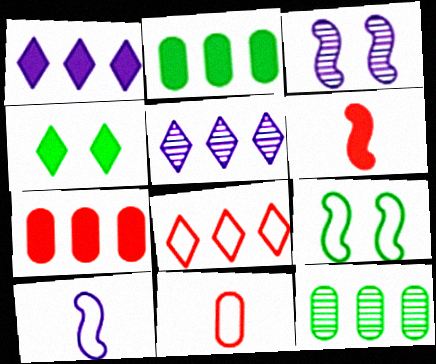[]